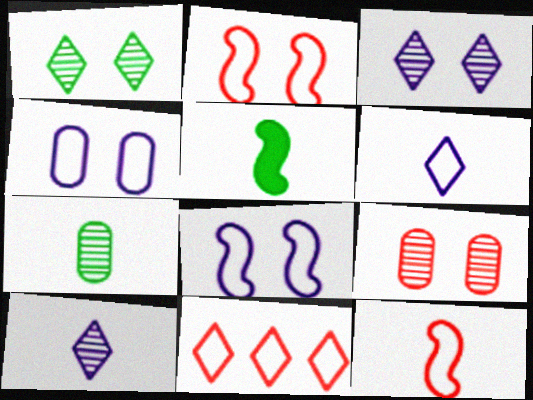[]